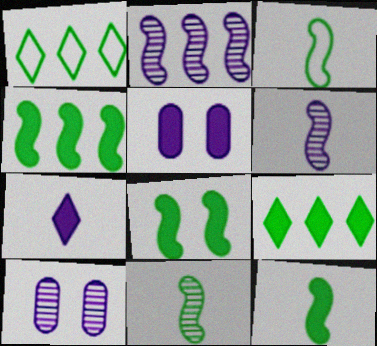[[3, 11, 12], 
[4, 8, 12]]